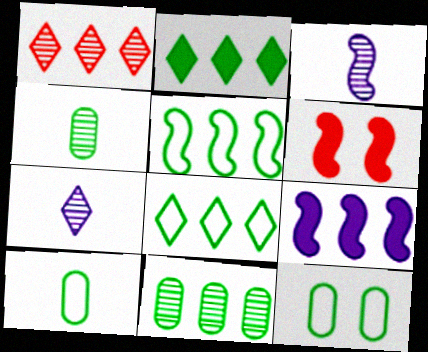[[2, 5, 11], 
[3, 5, 6]]